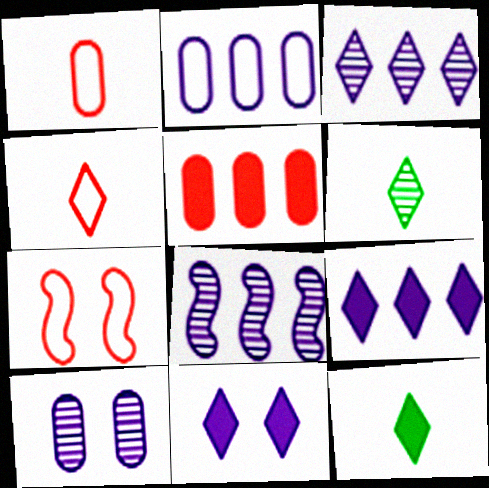[[2, 8, 9]]